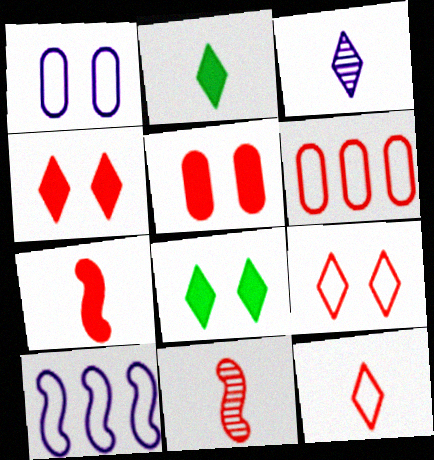[[2, 3, 12], 
[4, 6, 11]]